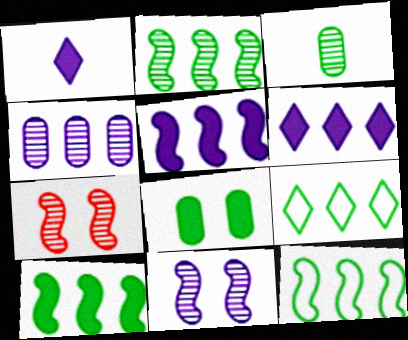[[2, 10, 12]]